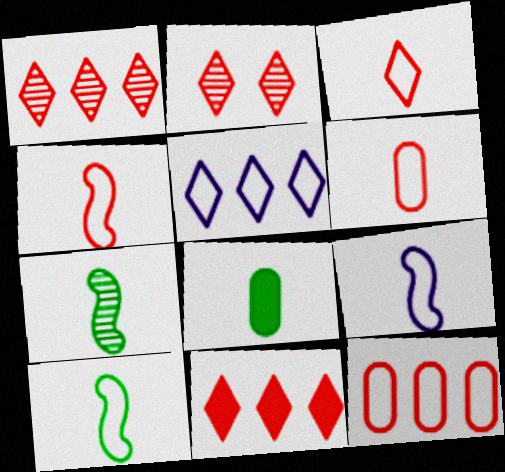[[2, 3, 11], 
[3, 4, 6], 
[4, 9, 10]]